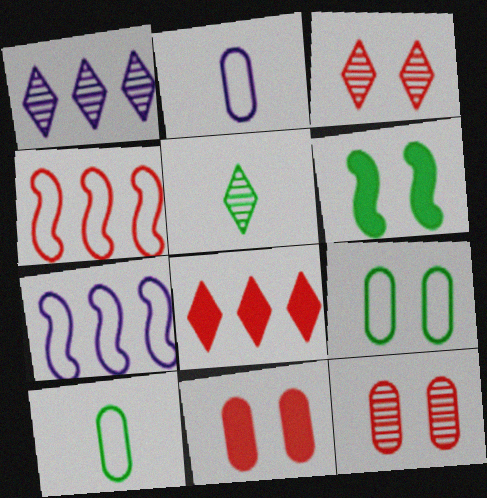[[1, 3, 5], 
[5, 7, 11]]